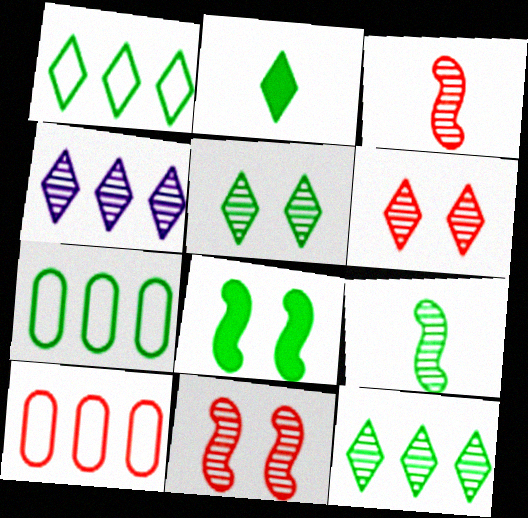[[1, 2, 5]]